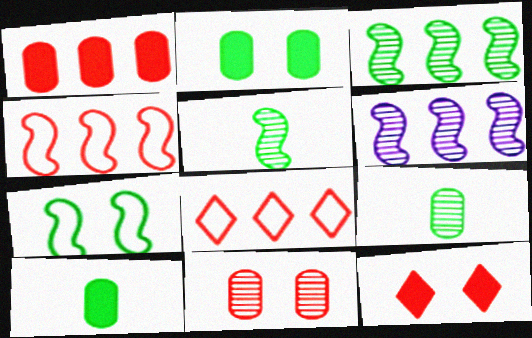[]